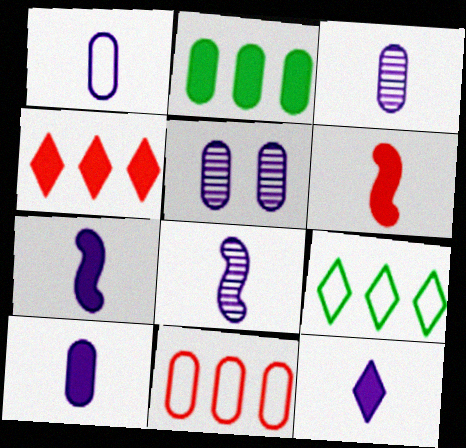[[1, 3, 10], 
[1, 8, 12], 
[5, 6, 9], 
[7, 10, 12]]